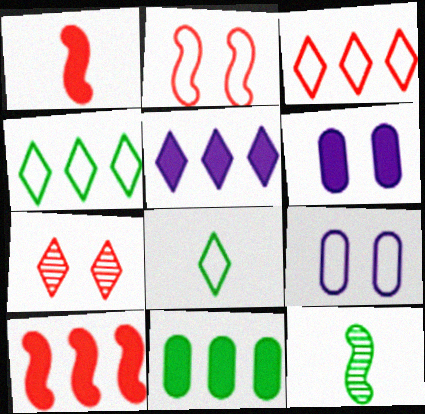[[3, 6, 12], 
[5, 7, 8], 
[5, 10, 11]]